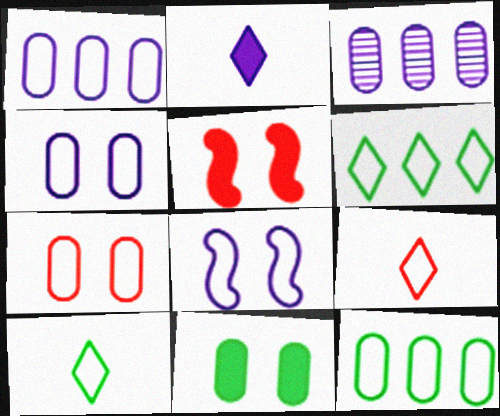[[2, 3, 8], 
[3, 5, 10], 
[8, 9, 12]]